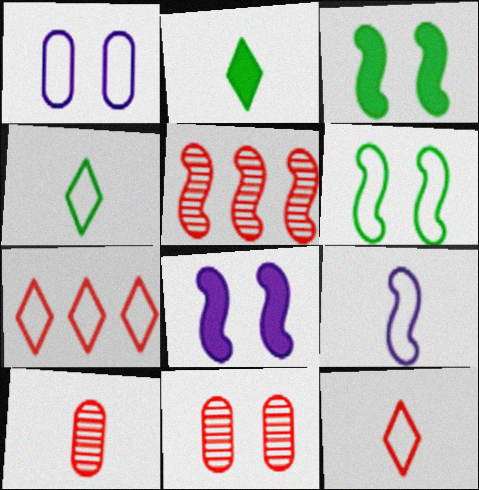[[1, 2, 5], 
[2, 9, 10], 
[3, 5, 9]]